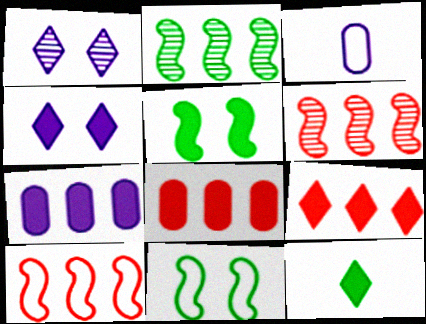[[4, 9, 12]]